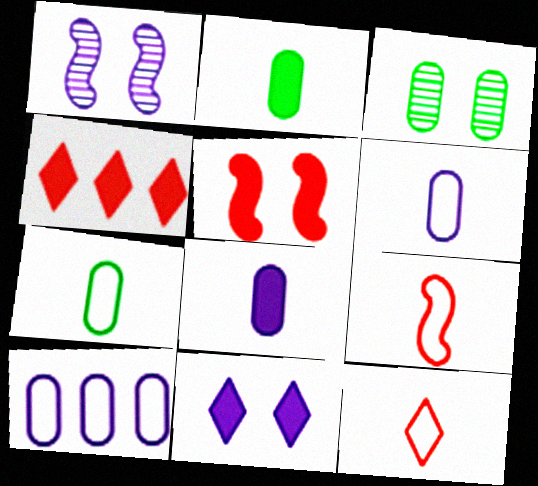[[1, 4, 7]]